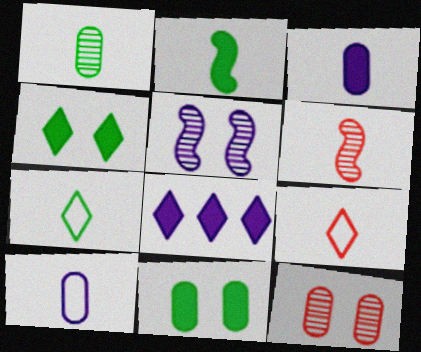[[1, 2, 7], 
[3, 6, 7], 
[5, 8, 10]]